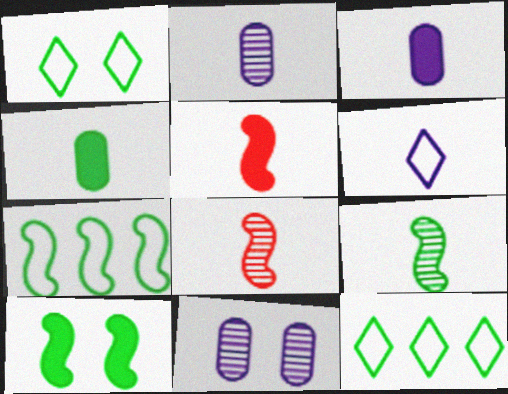[[4, 6, 8], 
[5, 11, 12], 
[7, 9, 10]]